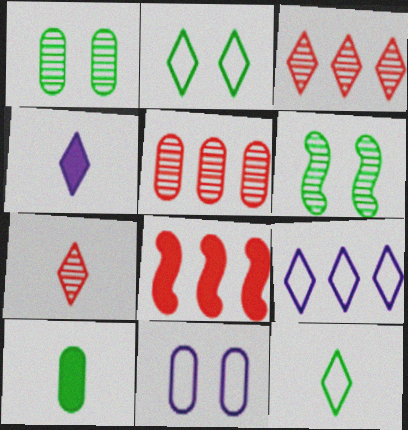[[2, 3, 4], 
[4, 7, 12], 
[5, 10, 11]]